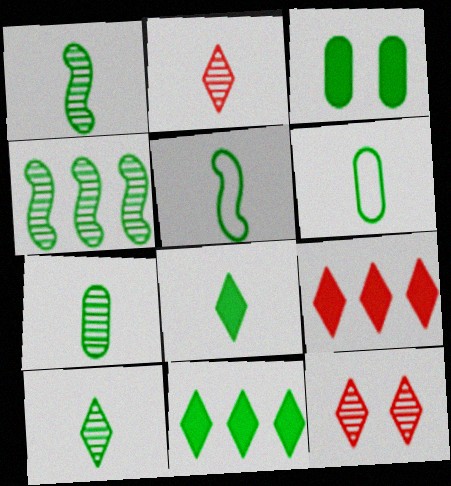[[1, 6, 8], 
[1, 7, 10], 
[5, 7, 8]]